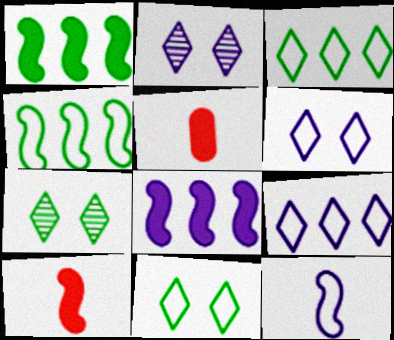[[2, 4, 5]]